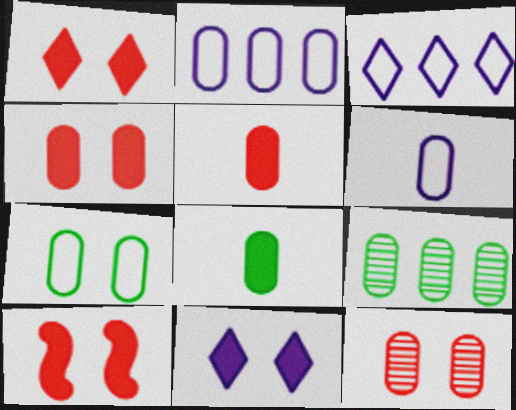[[1, 4, 10], 
[2, 8, 12], 
[4, 6, 9], 
[7, 8, 9]]